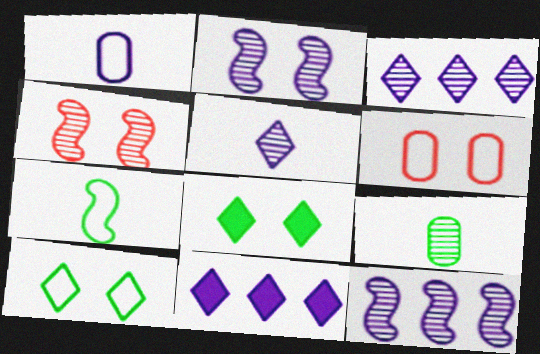[[1, 2, 11], 
[2, 6, 8], 
[3, 4, 9]]